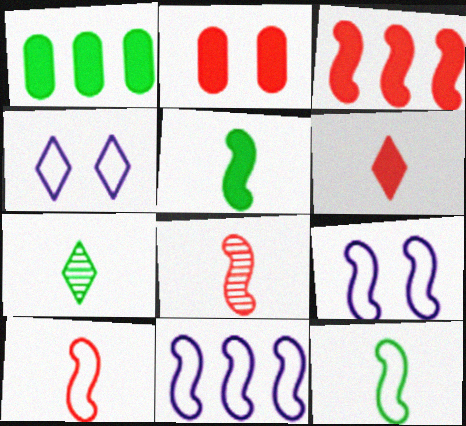[[1, 4, 8], 
[2, 3, 6], 
[2, 7, 11]]